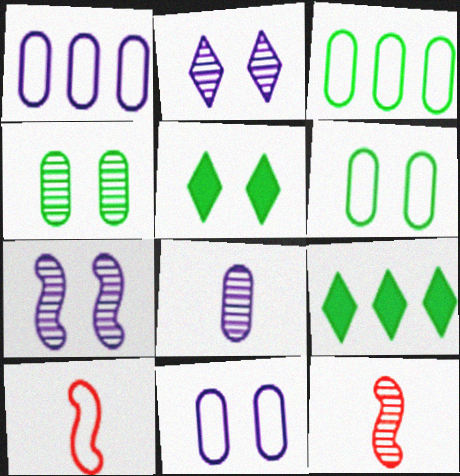[[1, 5, 12], 
[9, 11, 12]]